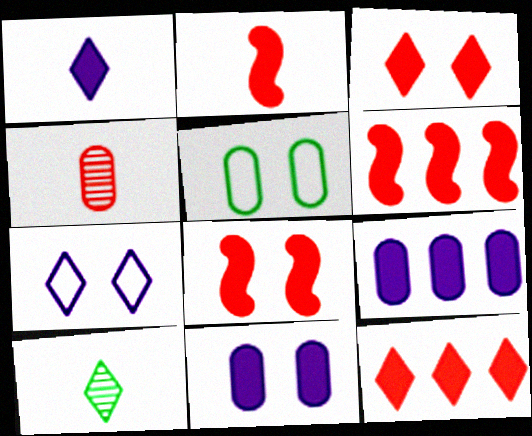[[2, 6, 8], 
[4, 5, 9], 
[7, 10, 12]]